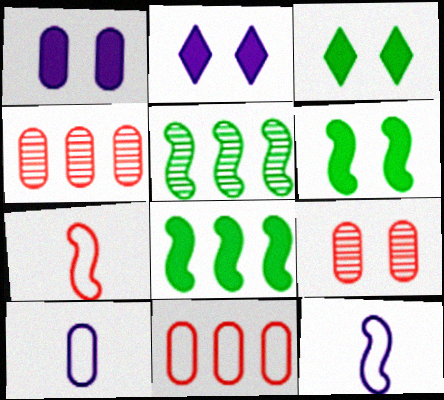[[3, 4, 12]]